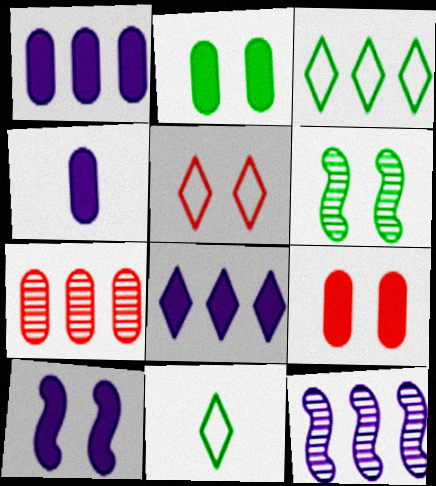[[4, 8, 10], 
[7, 10, 11], 
[9, 11, 12]]